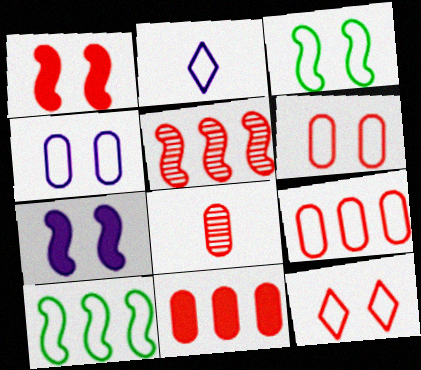[[2, 3, 9], 
[2, 6, 10], 
[3, 4, 12], 
[6, 8, 11]]